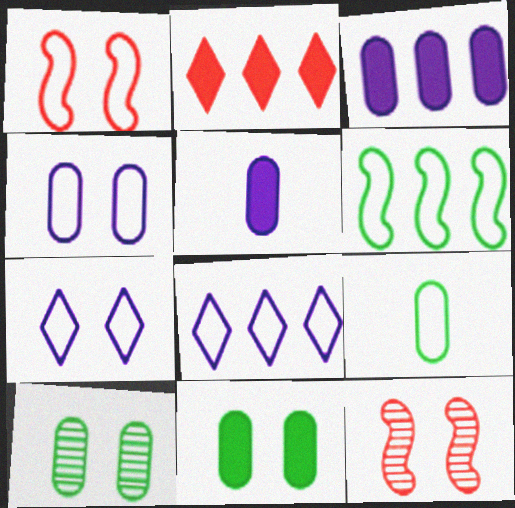[[1, 8, 9], 
[7, 11, 12]]